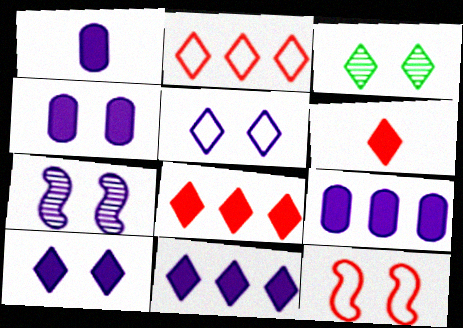[[1, 4, 9], 
[3, 4, 12], 
[4, 5, 7]]